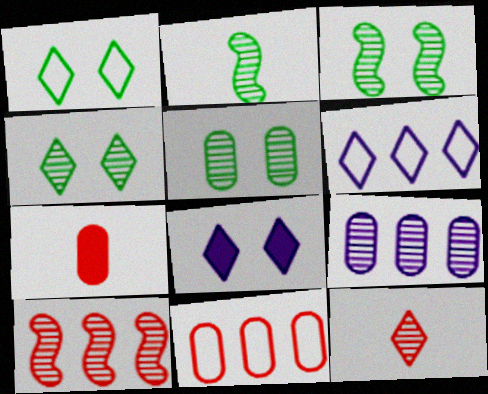[[2, 8, 11], 
[3, 4, 5], 
[3, 6, 7], 
[3, 9, 12]]